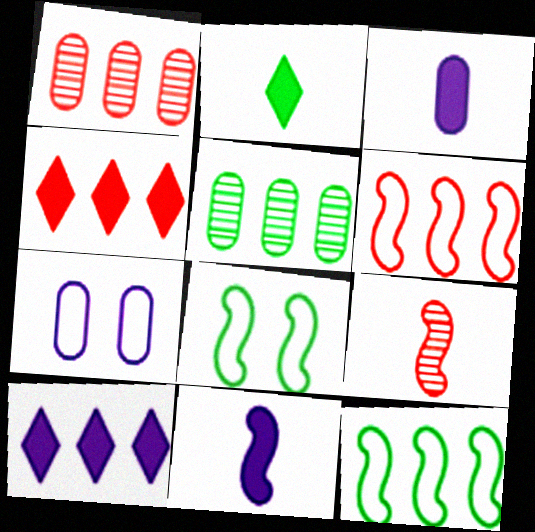[[1, 4, 6], 
[1, 10, 12], 
[2, 5, 8], 
[5, 6, 10]]